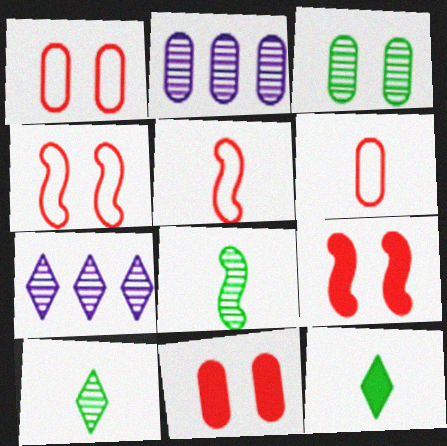[[2, 4, 12]]